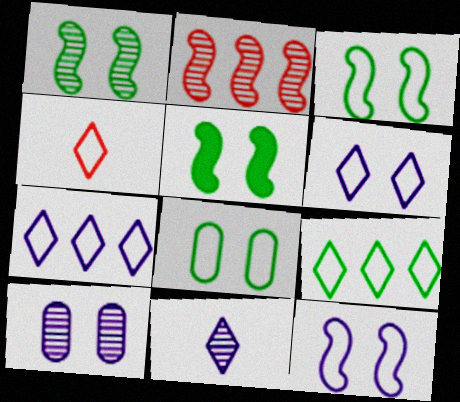[[1, 3, 5], 
[4, 6, 9]]